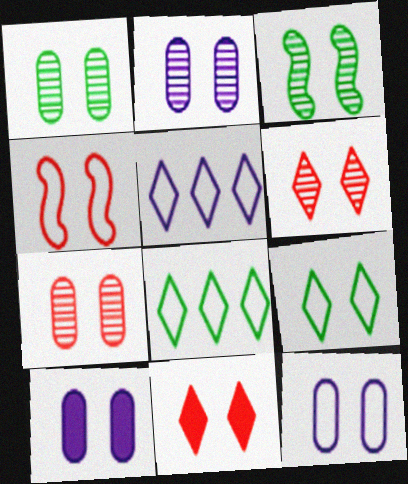[[1, 2, 7], 
[2, 3, 6], 
[2, 10, 12], 
[3, 11, 12], 
[4, 7, 11], 
[4, 9, 12]]